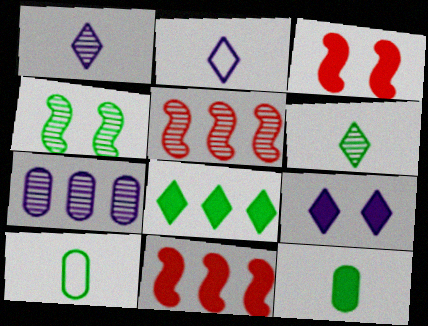[[4, 8, 10], 
[5, 9, 10], 
[9, 11, 12]]